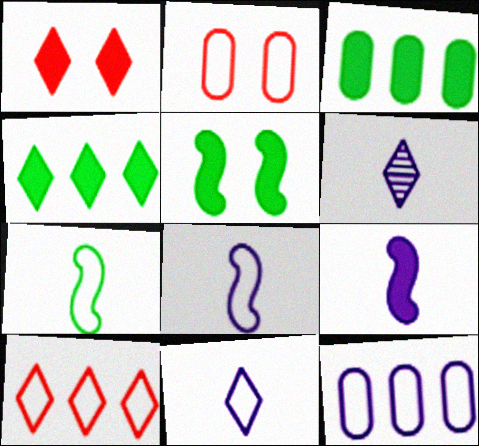[[1, 3, 9]]